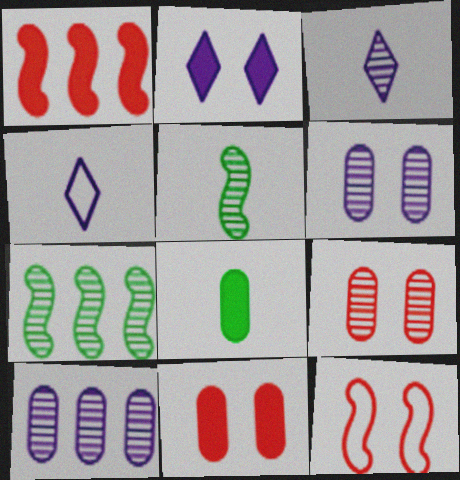[[1, 2, 8], 
[3, 7, 9], 
[4, 7, 11]]